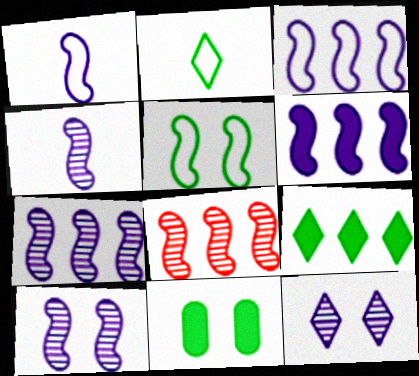[[1, 6, 10], 
[3, 6, 7], 
[4, 7, 10]]